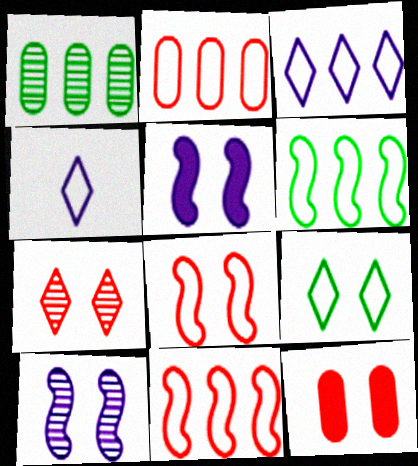[[2, 3, 6], 
[7, 8, 12], 
[9, 10, 12]]